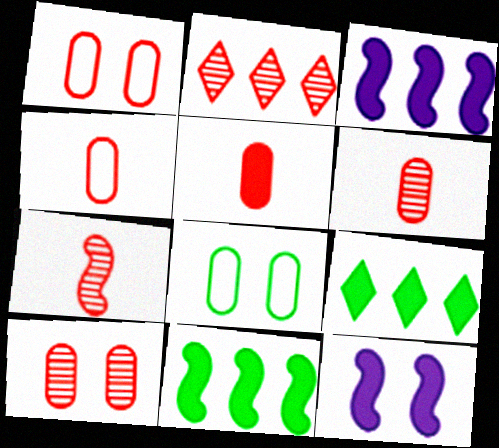[[2, 7, 10], 
[4, 5, 6], 
[5, 9, 12]]